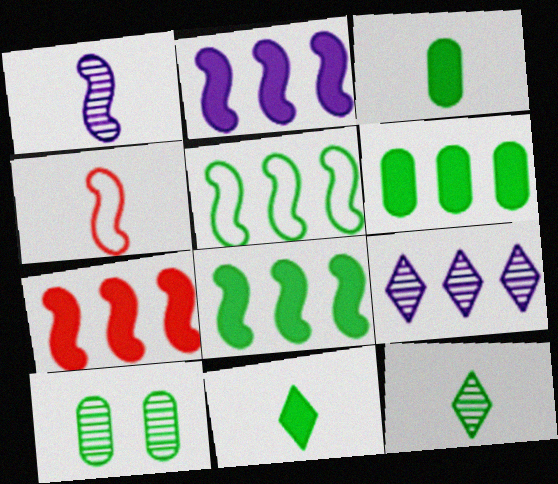[[2, 7, 8], 
[5, 10, 11]]